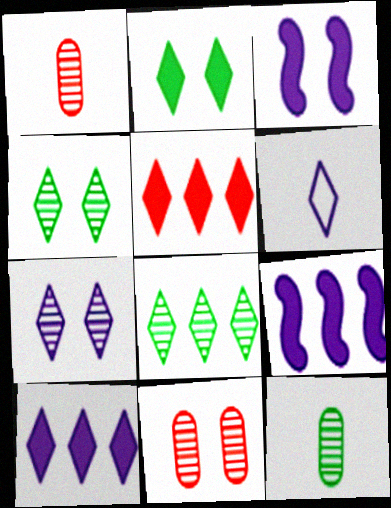[[4, 5, 6], 
[6, 7, 10]]